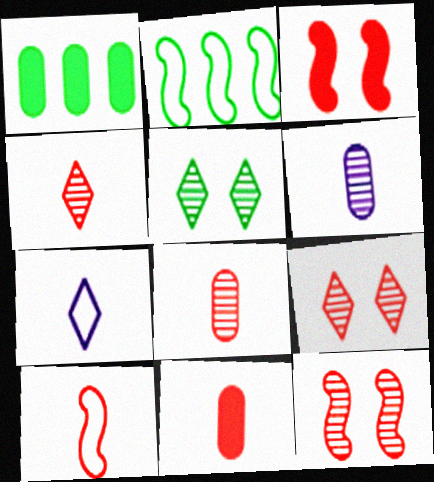[[1, 7, 12], 
[4, 10, 11]]